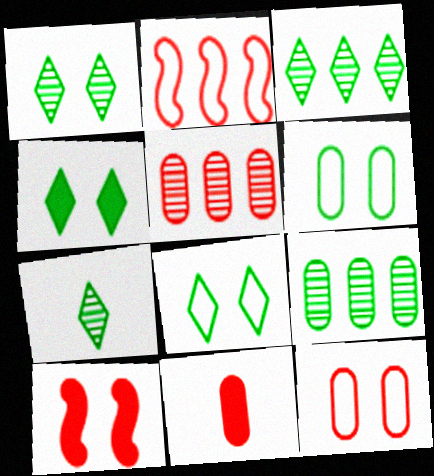[[1, 3, 7], 
[1, 4, 8], 
[5, 11, 12]]